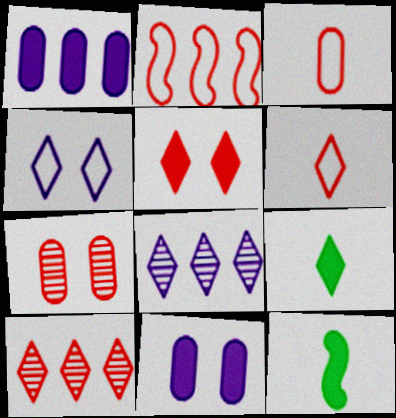[[1, 5, 12], 
[4, 9, 10], 
[5, 6, 10]]